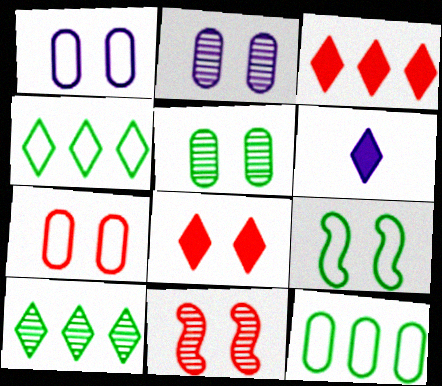[[2, 8, 9], 
[6, 11, 12], 
[7, 8, 11]]